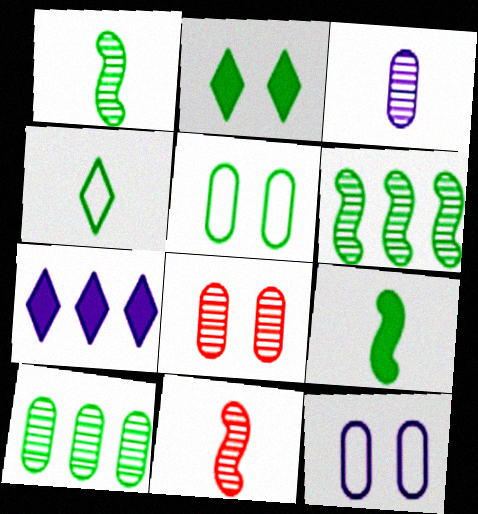[[3, 8, 10], 
[5, 7, 11]]